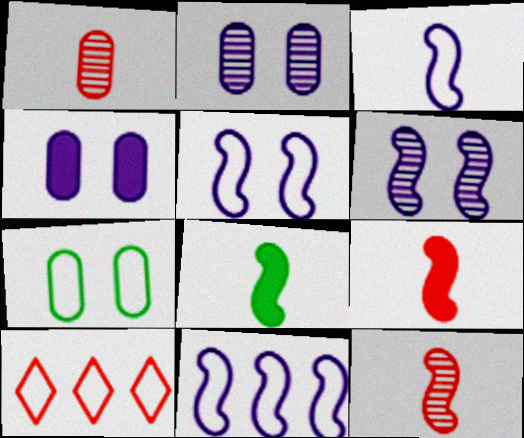[[2, 8, 10], 
[3, 5, 11], 
[3, 7, 10], 
[3, 8, 12]]